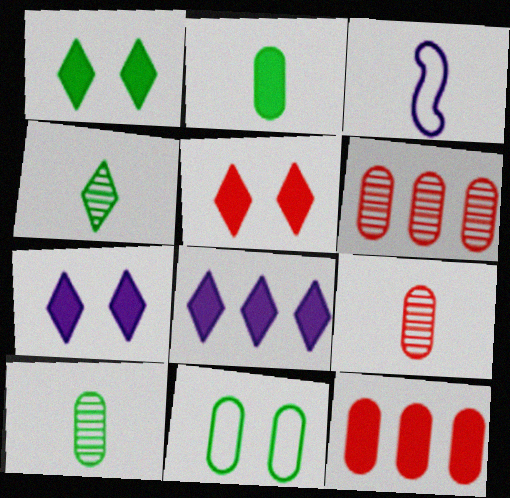[[1, 3, 6], 
[1, 5, 7]]